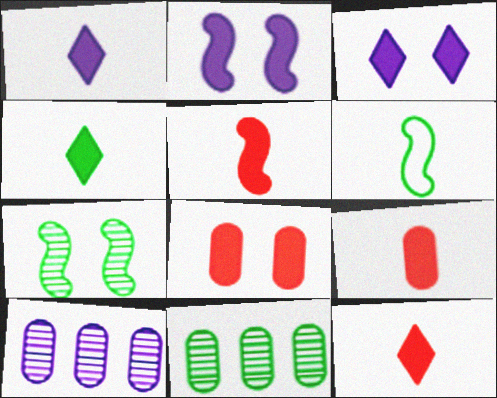[[1, 4, 12], 
[5, 9, 12]]